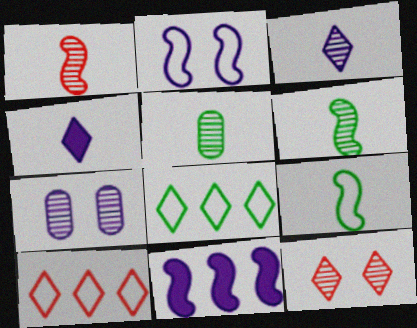[[1, 3, 5], 
[4, 8, 12]]